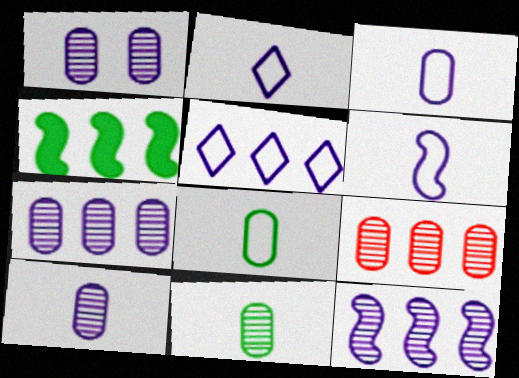[[1, 7, 10], 
[1, 9, 11], 
[2, 3, 6], 
[4, 5, 9]]